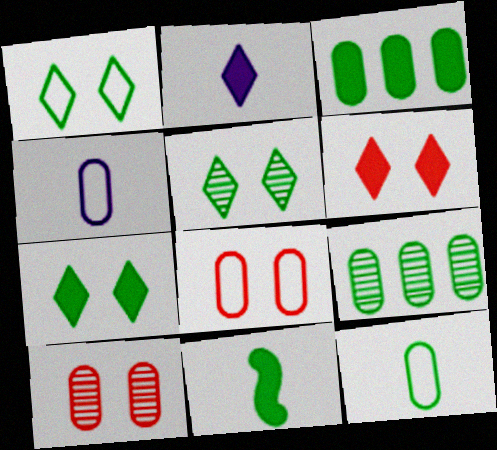[[1, 5, 7], 
[1, 9, 11], 
[3, 4, 10], 
[3, 7, 11]]